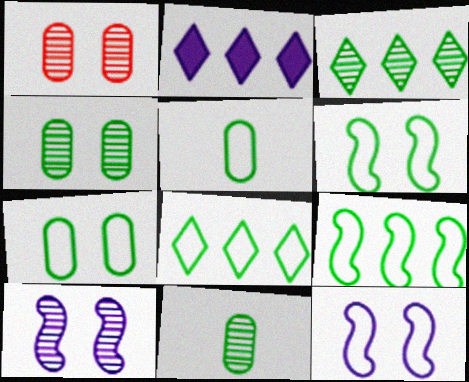[[5, 6, 8]]